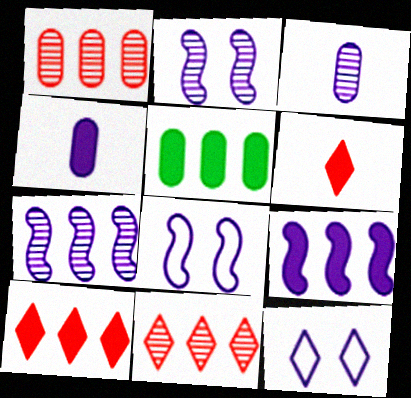[[3, 9, 12], 
[4, 7, 12], 
[5, 9, 10]]